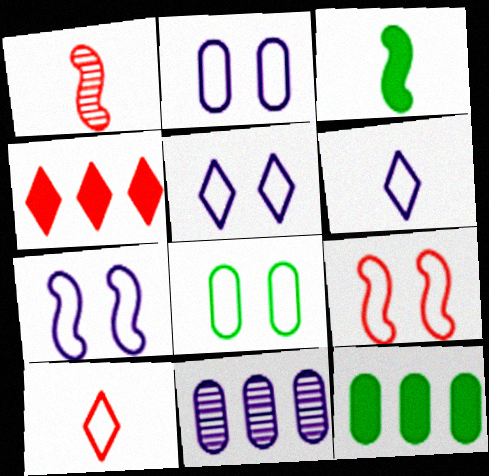[[1, 5, 12], 
[2, 5, 7], 
[5, 8, 9]]